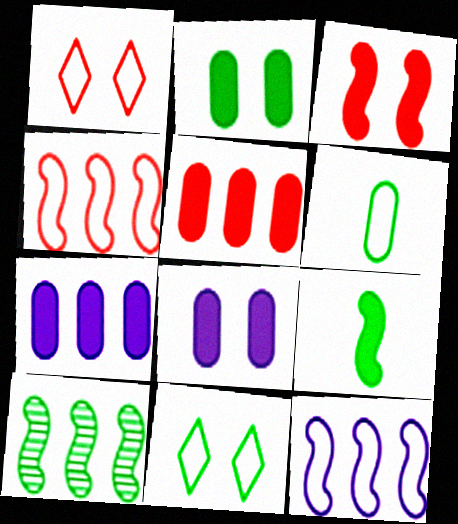[[1, 6, 12]]